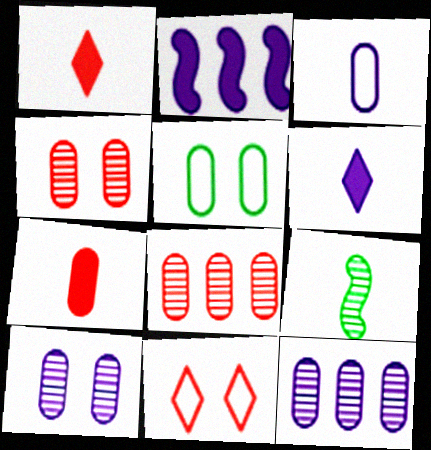[[1, 3, 9], 
[5, 7, 12]]